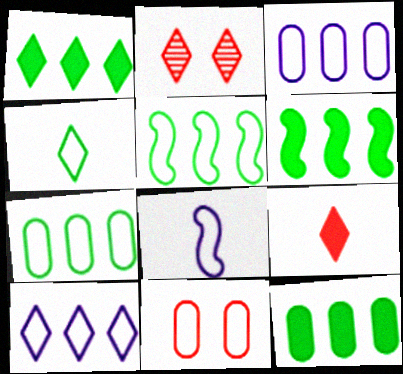[[1, 6, 12], 
[2, 8, 12]]